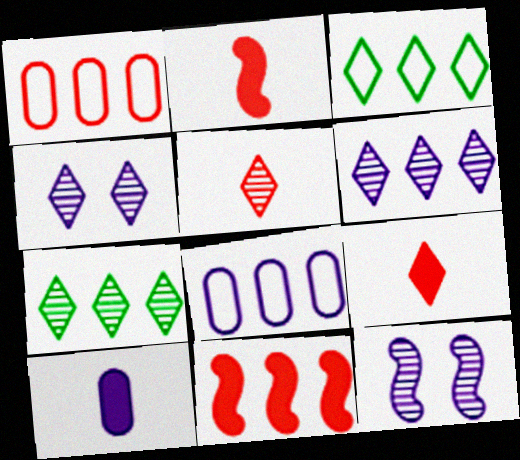[[3, 4, 9], 
[4, 5, 7], 
[7, 8, 11]]